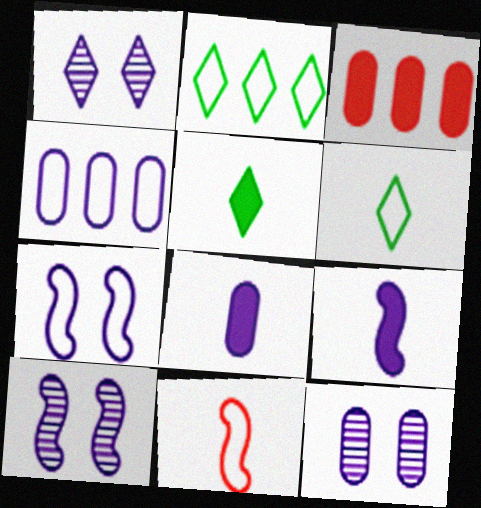[[1, 4, 9], 
[1, 10, 12], 
[3, 6, 10], 
[4, 8, 12]]